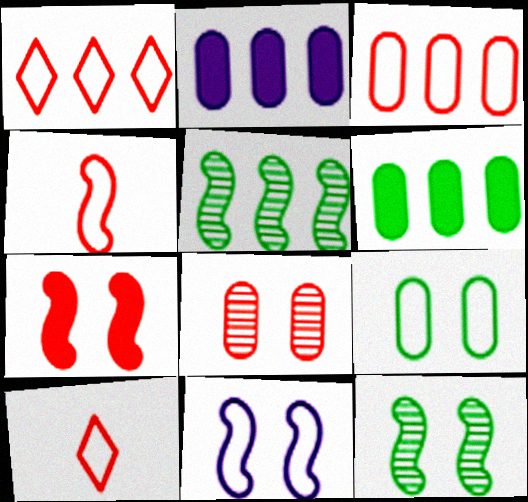[[1, 2, 5], 
[2, 10, 12], 
[7, 11, 12]]